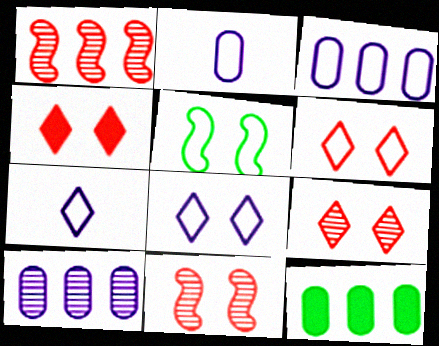[[4, 6, 9], 
[7, 11, 12]]